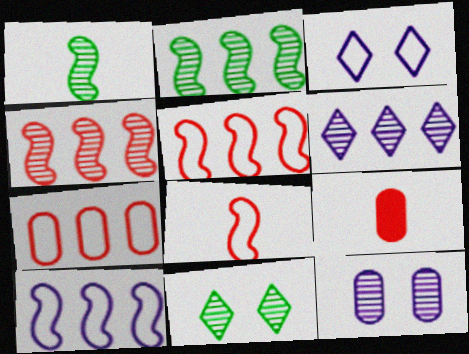[[2, 3, 9], 
[9, 10, 11]]